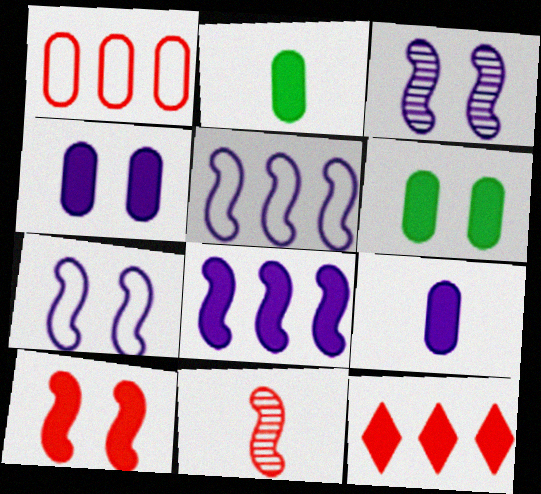[]